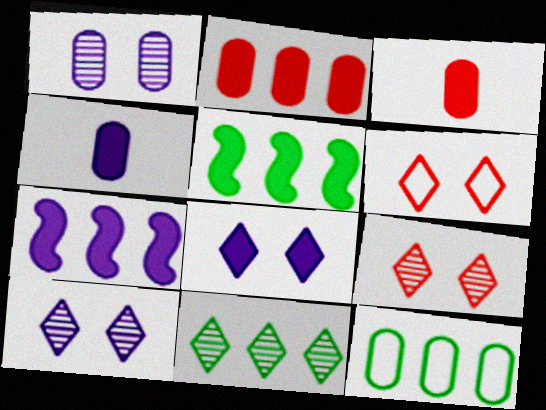[[1, 3, 12], 
[3, 5, 8], 
[4, 7, 8], 
[5, 11, 12]]